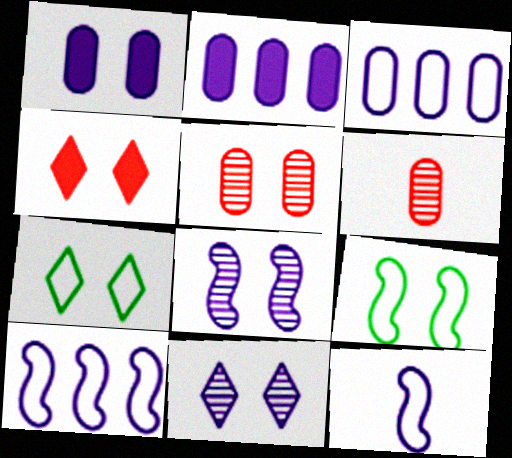[[2, 11, 12], 
[4, 7, 11]]